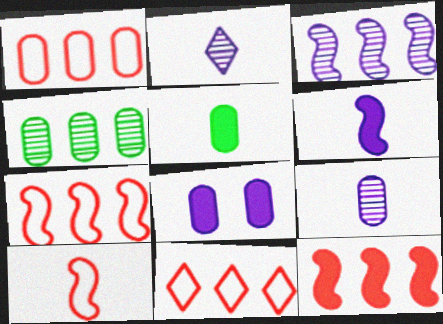[[1, 7, 11], 
[2, 5, 10]]